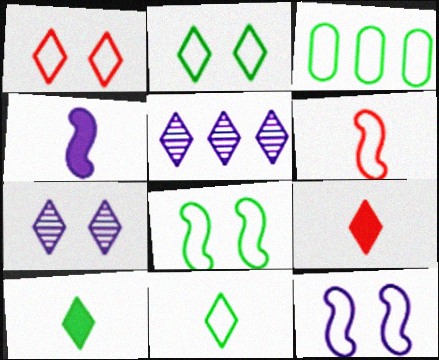[[1, 5, 10], 
[2, 5, 9], 
[3, 8, 11]]